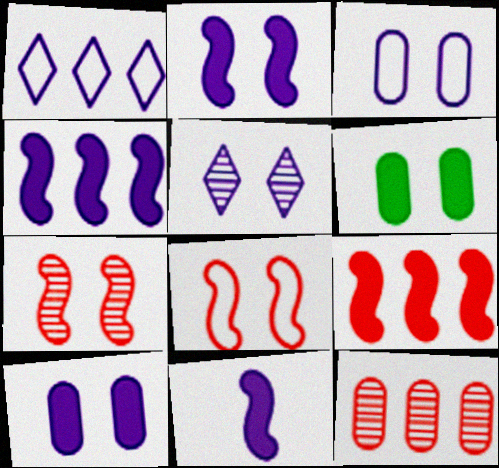[[2, 3, 5], 
[2, 4, 11], 
[5, 6, 8]]